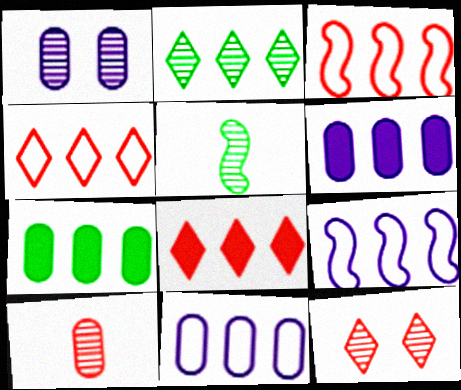[[2, 3, 6]]